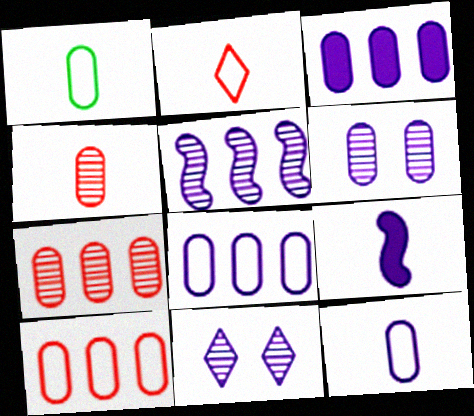[[3, 6, 12], 
[8, 9, 11]]